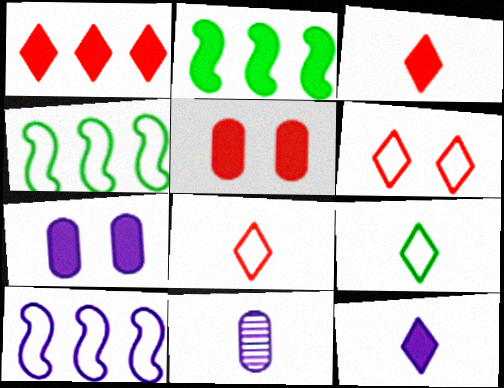[[2, 3, 7], 
[2, 5, 12], 
[2, 6, 11]]